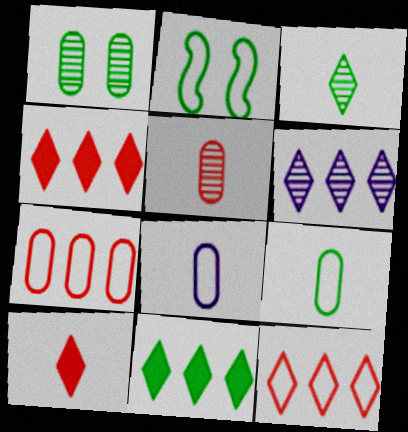[[2, 8, 12], 
[6, 11, 12]]